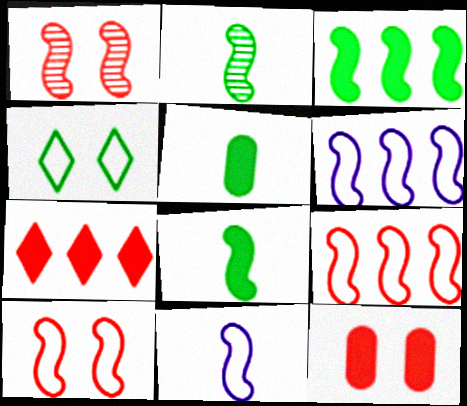[[1, 3, 11], 
[1, 6, 8]]